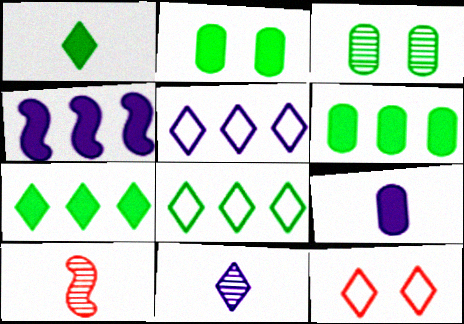[[2, 5, 10], 
[7, 11, 12]]